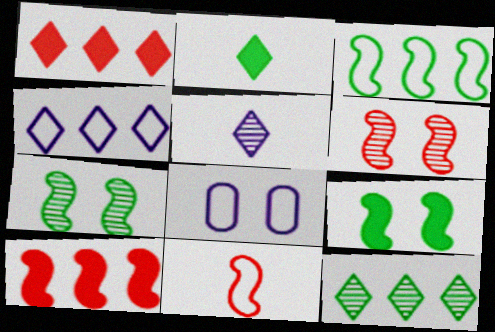[[1, 4, 12], 
[6, 10, 11]]